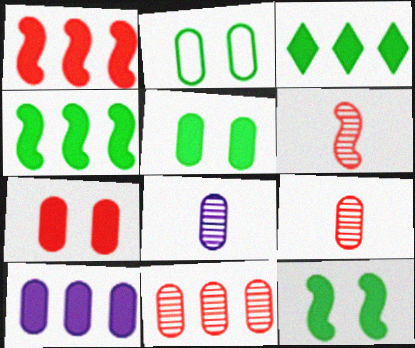[[1, 3, 10], 
[2, 9, 10]]